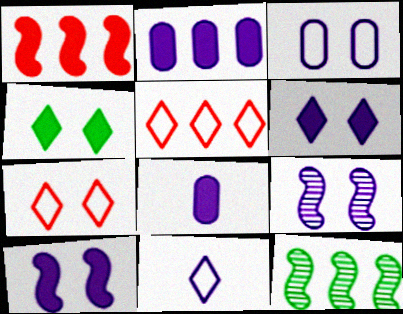[[1, 4, 8], 
[2, 5, 12], 
[2, 9, 11], 
[3, 6, 9], 
[7, 8, 12]]